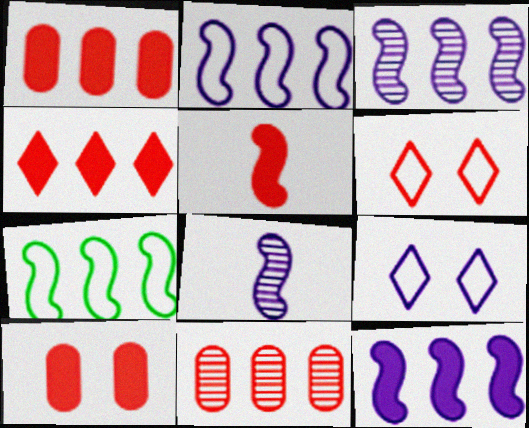[[2, 3, 12], 
[4, 5, 10], 
[5, 6, 11]]